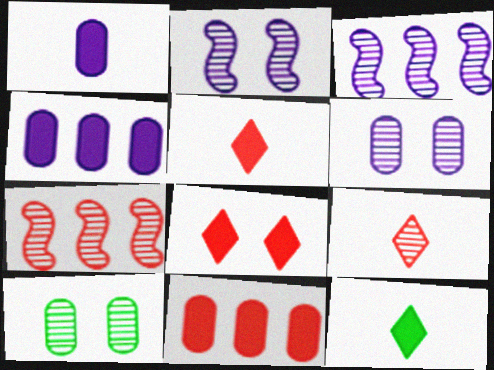[[3, 9, 10]]